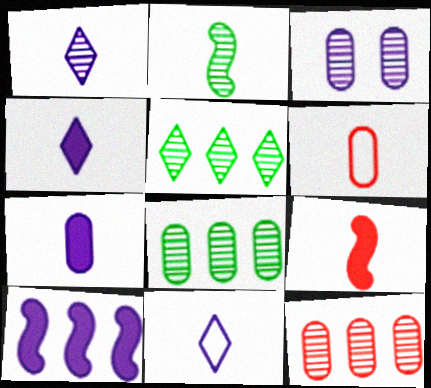[[1, 4, 11], 
[2, 4, 6], 
[3, 10, 11]]